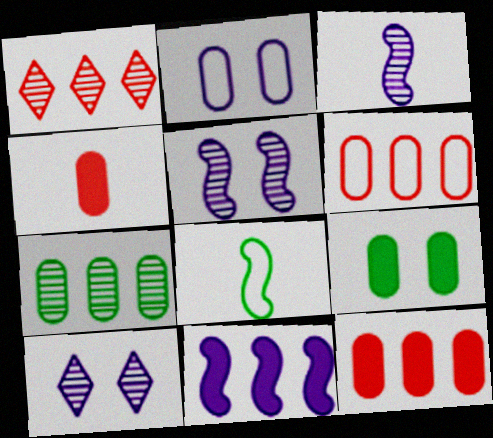[[2, 4, 7], 
[8, 10, 12]]